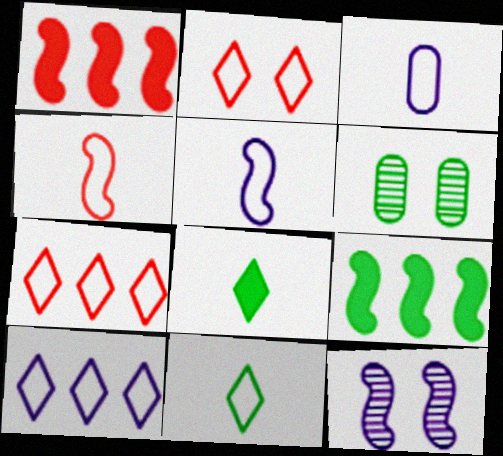[[2, 10, 11], 
[3, 4, 11], 
[4, 9, 12], 
[6, 9, 11]]